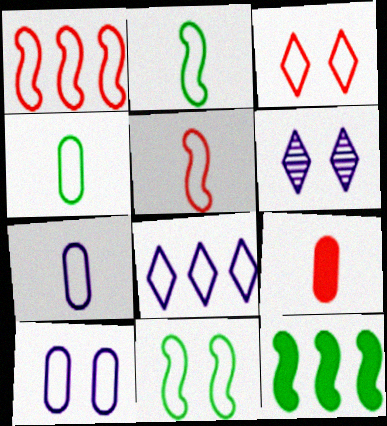[[3, 10, 11]]